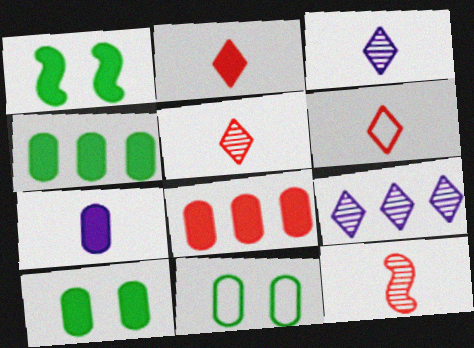[[2, 5, 6], 
[7, 8, 10]]